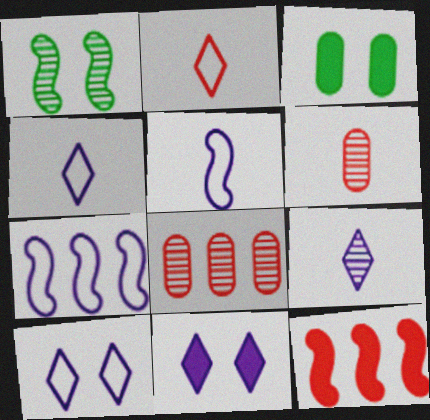[[1, 5, 12], 
[1, 8, 9]]